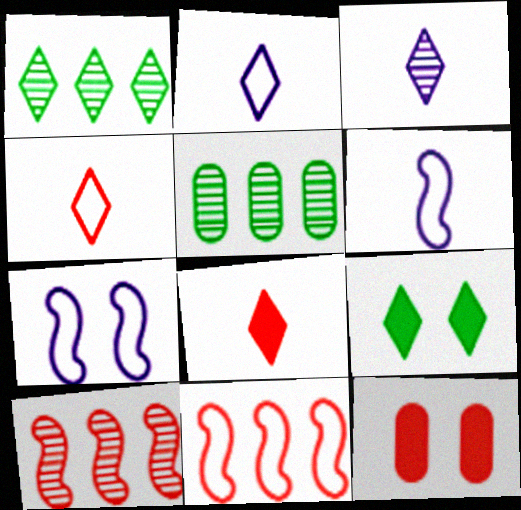[[1, 6, 12], 
[4, 10, 12], 
[5, 7, 8]]